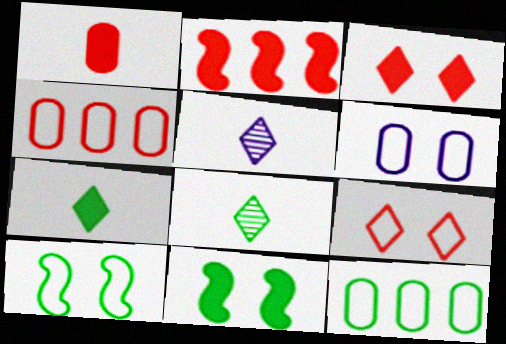[[1, 2, 3], 
[2, 6, 8], 
[4, 5, 11], 
[6, 9, 10], 
[8, 11, 12]]